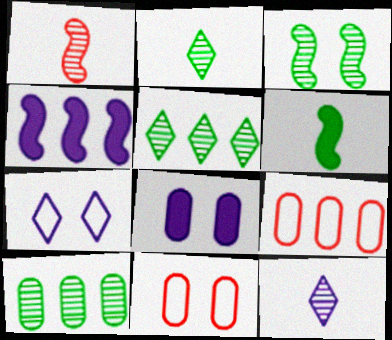[[2, 3, 10], 
[2, 4, 11], 
[4, 5, 9]]